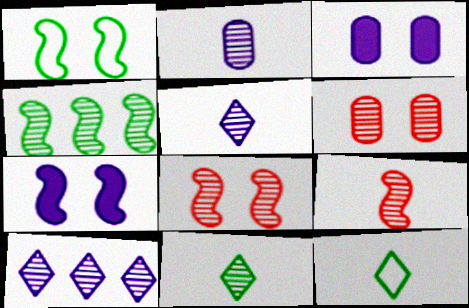[[1, 7, 8], 
[2, 9, 11], 
[4, 5, 6]]